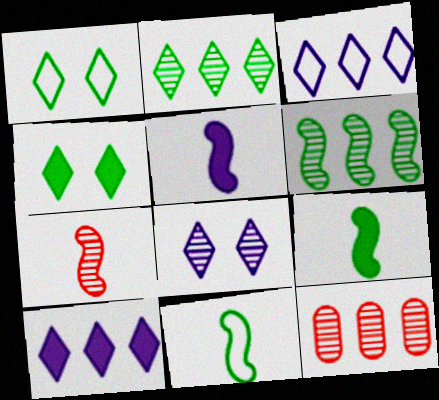[[1, 5, 12], 
[5, 7, 11]]